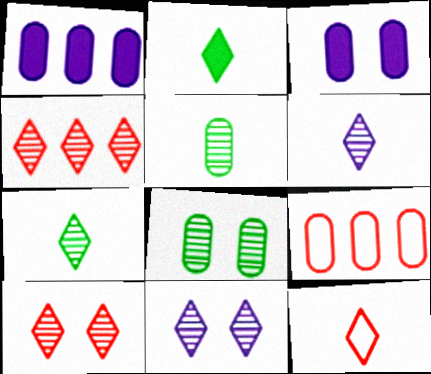[[2, 6, 12], 
[3, 5, 9], 
[4, 7, 11]]